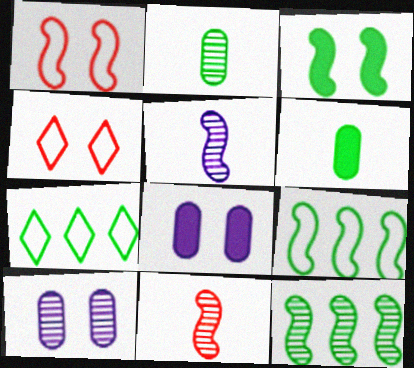[[2, 3, 7], 
[3, 4, 10], 
[7, 8, 11]]